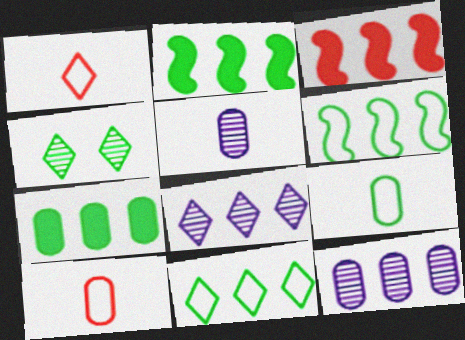[[2, 4, 9], 
[3, 11, 12]]